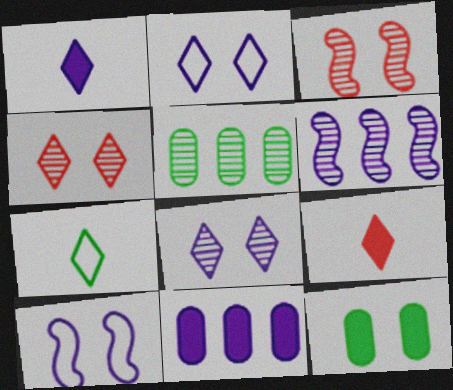[[2, 3, 12], 
[3, 7, 11], 
[4, 10, 12], 
[5, 9, 10]]